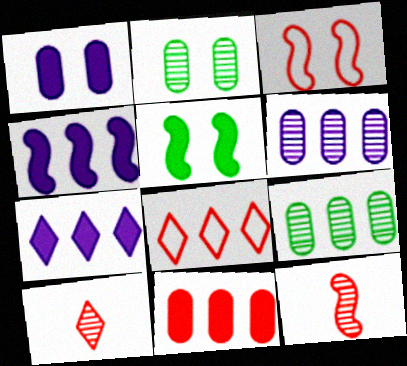[[3, 10, 11], 
[4, 8, 9]]